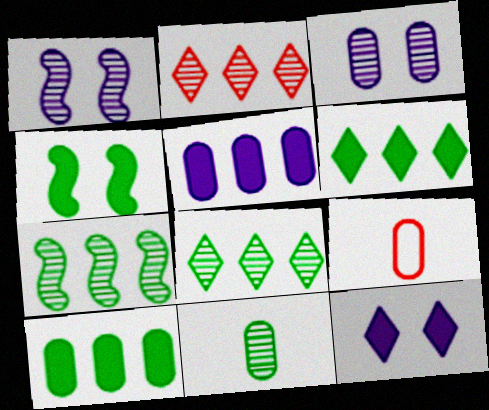[[1, 2, 11], 
[1, 6, 9], 
[3, 9, 10], 
[7, 9, 12]]